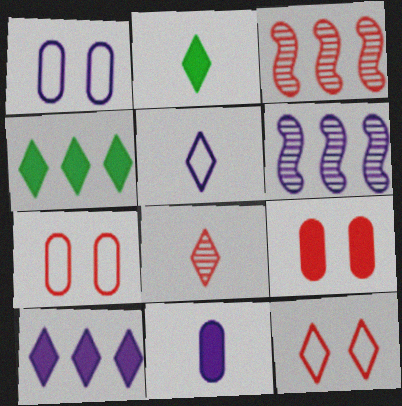[[1, 2, 3], 
[2, 5, 8], 
[2, 6, 7]]